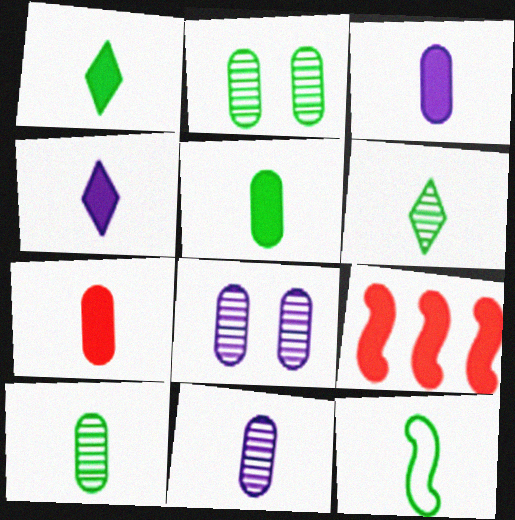[[1, 10, 12], 
[3, 5, 7], 
[5, 6, 12]]